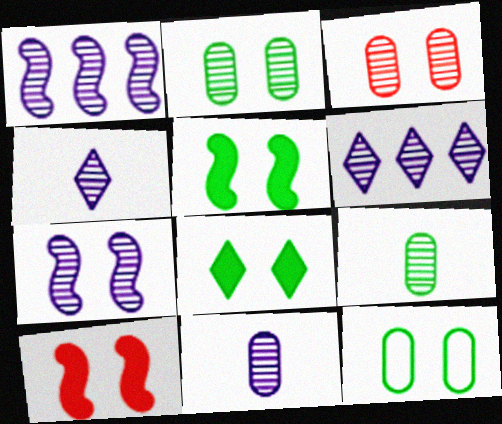[[6, 7, 11]]